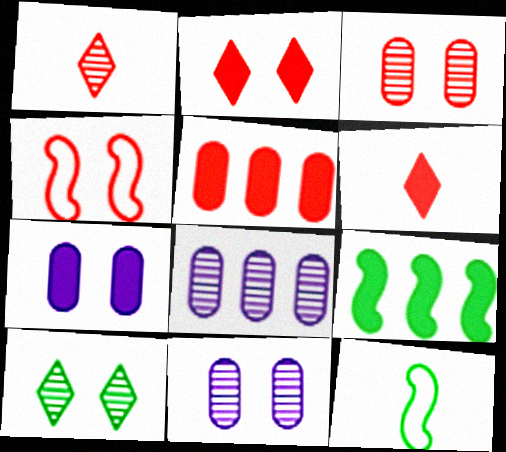[[1, 4, 5], 
[2, 3, 4], 
[2, 8, 12], 
[4, 7, 10], 
[6, 7, 9]]